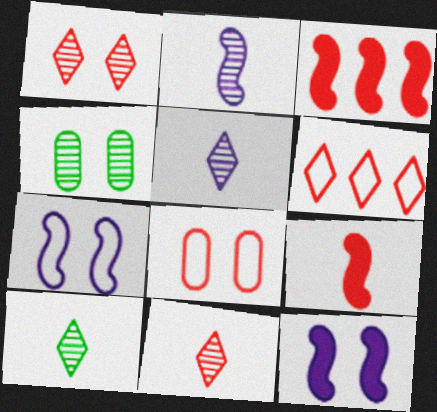[[3, 8, 11], 
[5, 10, 11]]